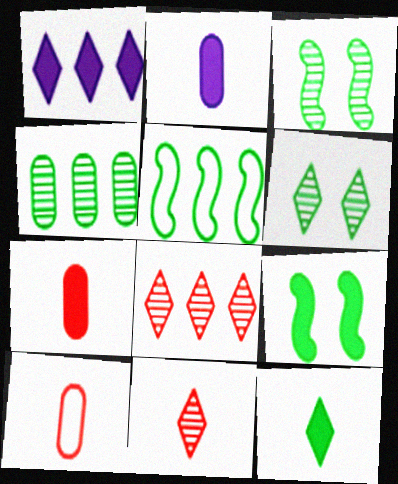[[1, 3, 10], 
[1, 7, 9]]